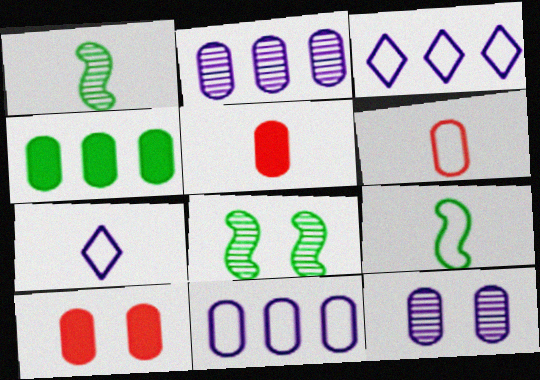[[1, 3, 10], 
[1, 5, 7], 
[3, 5, 8], 
[4, 6, 12], 
[6, 7, 9]]